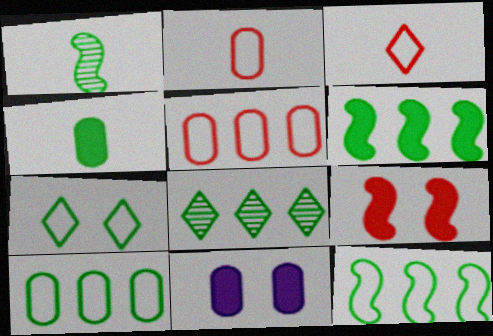[[6, 8, 10]]